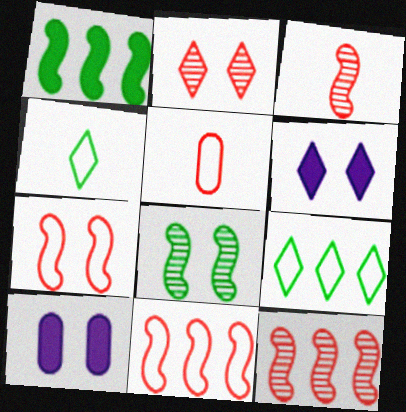[[3, 9, 10], 
[4, 10, 12]]